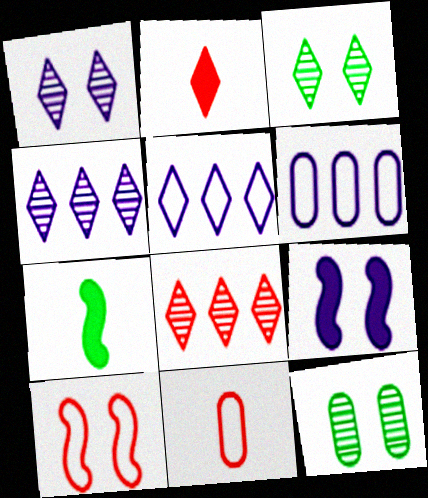[[2, 3, 5]]